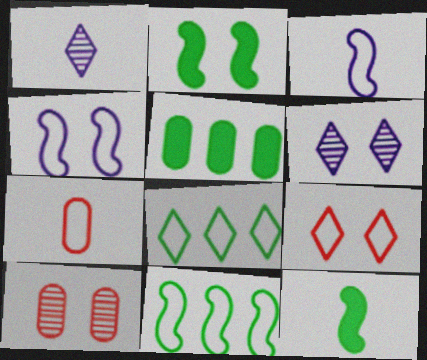[[1, 7, 12], 
[4, 7, 8]]